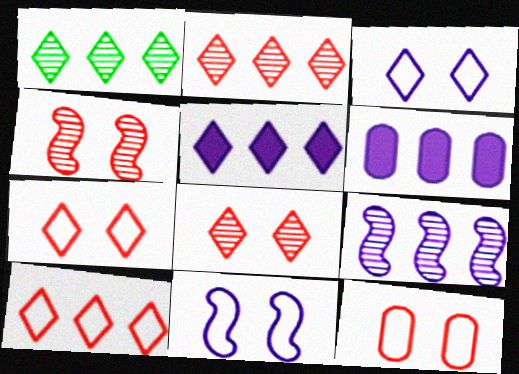[[1, 5, 10]]